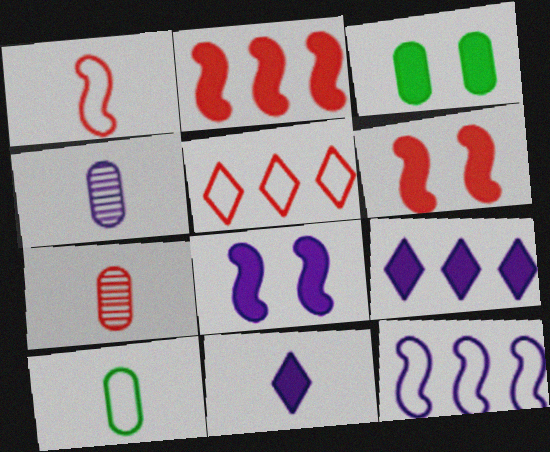[[2, 3, 11], 
[5, 6, 7]]